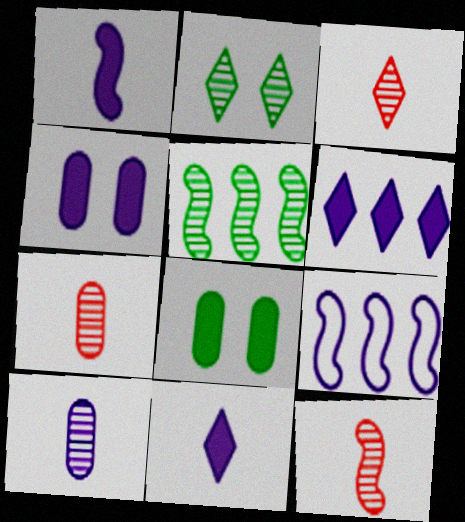[[1, 4, 6], 
[3, 7, 12], 
[3, 8, 9]]